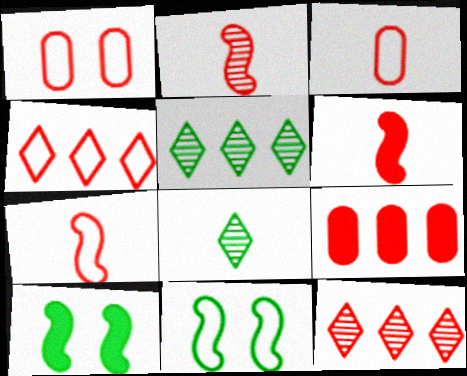[[1, 4, 7], 
[1, 6, 12], 
[2, 6, 7]]